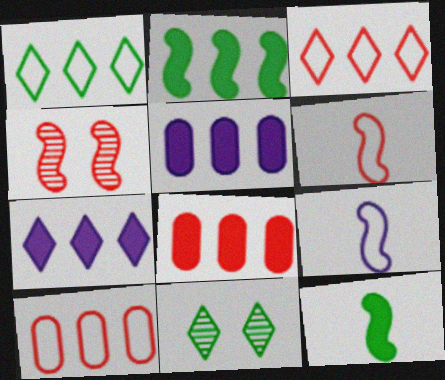[[2, 4, 9], 
[2, 7, 8], 
[5, 6, 11], 
[8, 9, 11]]